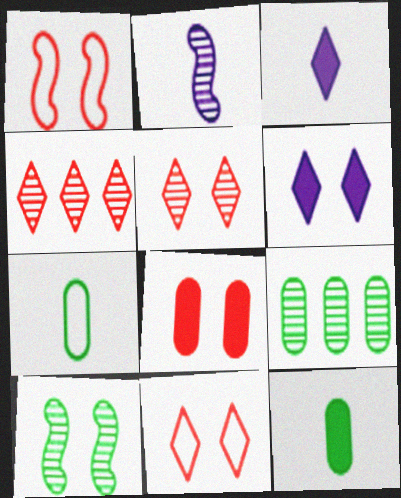[[1, 3, 9], 
[1, 5, 8], 
[2, 5, 9]]